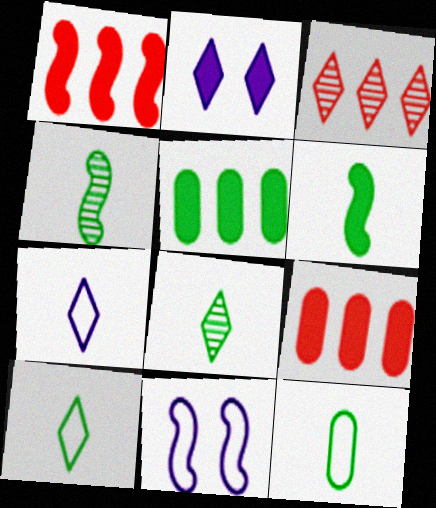[[1, 4, 11], 
[2, 3, 10], 
[2, 6, 9], 
[6, 8, 12], 
[8, 9, 11]]